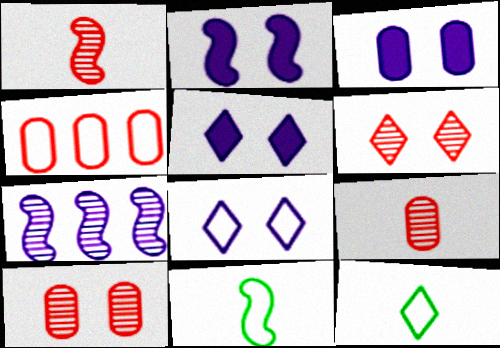[[2, 3, 5], 
[4, 8, 11]]